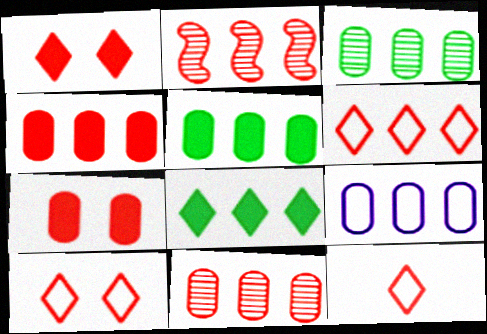[[2, 4, 6], 
[2, 7, 12], 
[2, 8, 9], 
[3, 4, 9], 
[5, 9, 11], 
[6, 10, 12]]